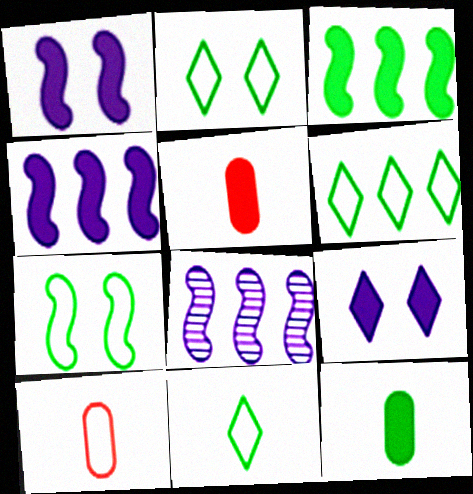[[2, 5, 8], 
[2, 6, 11], 
[3, 5, 9]]